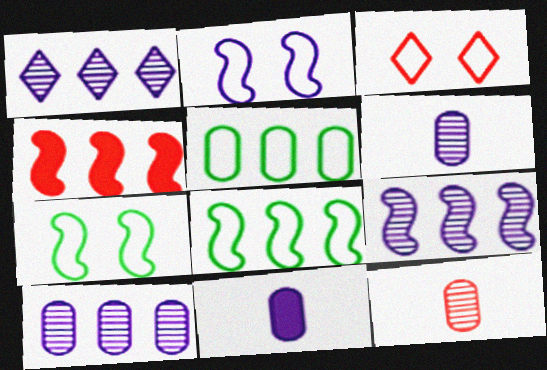[[1, 2, 11], 
[1, 4, 5], 
[1, 9, 10], 
[3, 4, 12], 
[4, 8, 9]]